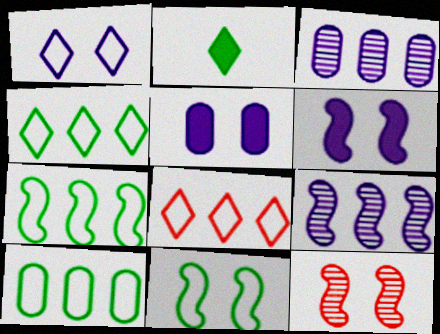[[4, 7, 10], 
[6, 11, 12]]